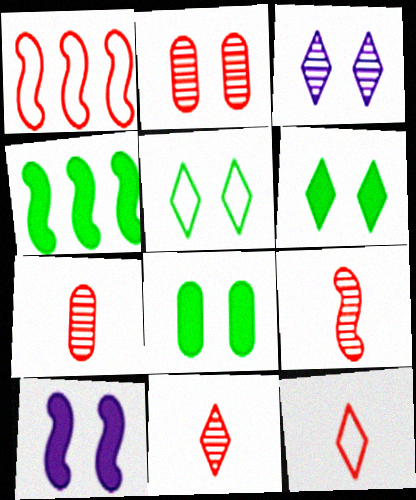[[2, 5, 10], 
[7, 9, 11]]